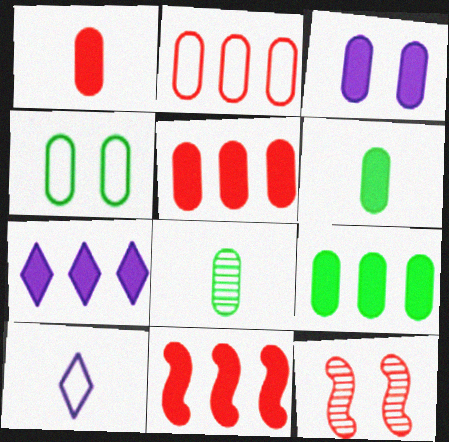[[1, 3, 9], 
[2, 3, 8], 
[3, 5, 6], 
[4, 8, 9], 
[7, 9, 11], 
[9, 10, 12]]